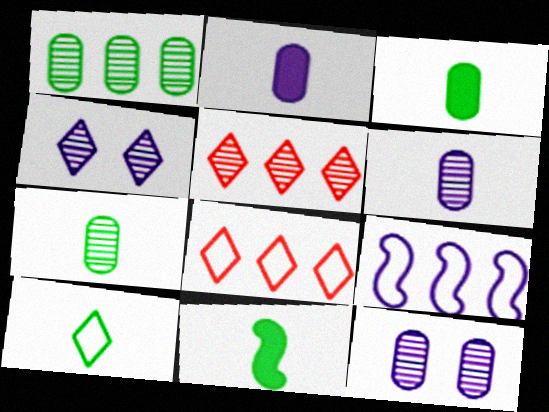[[2, 4, 9], 
[7, 10, 11], 
[8, 11, 12]]